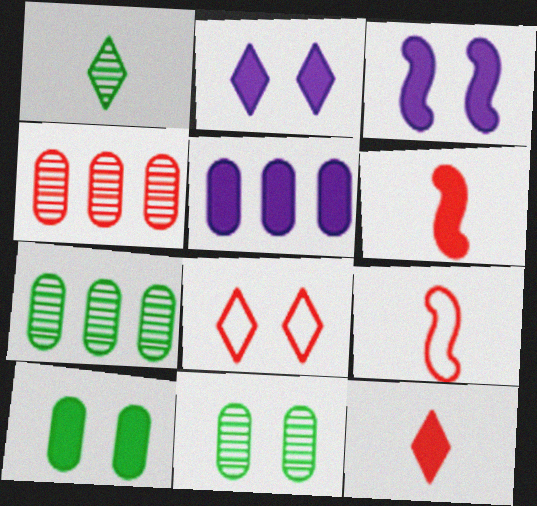[[2, 7, 9], 
[3, 8, 11], 
[4, 6, 8]]